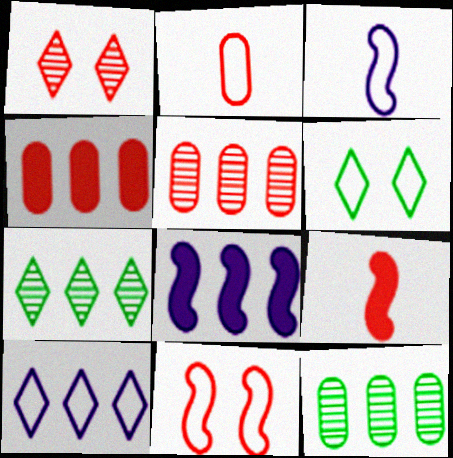[]